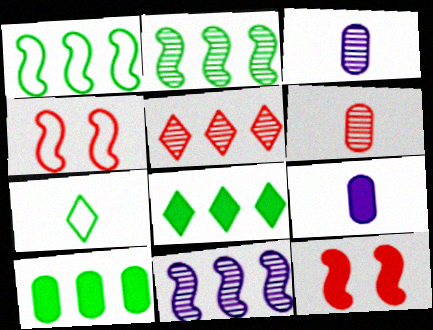[[3, 4, 8], 
[8, 9, 12]]